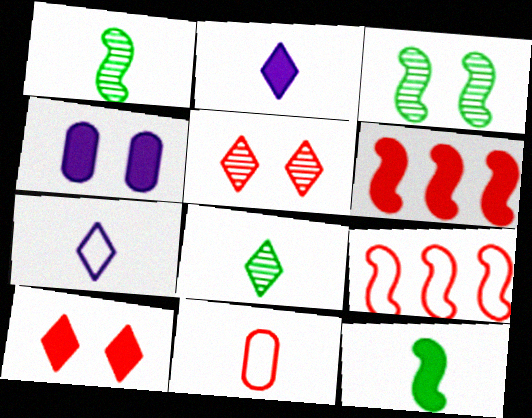[[1, 2, 11], 
[4, 8, 9], 
[5, 6, 11]]